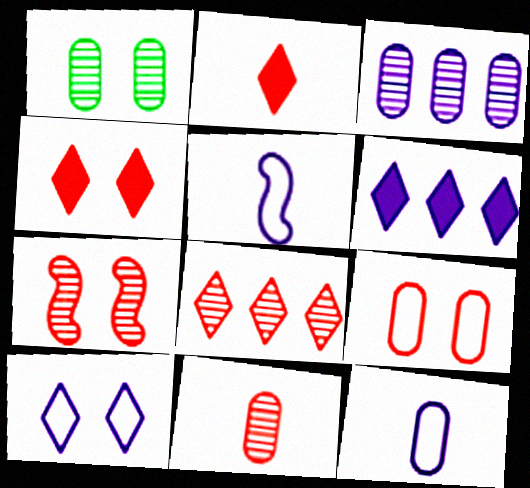[[1, 3, 11], 
[4, 7, 9], 
[7, 8, 11]]